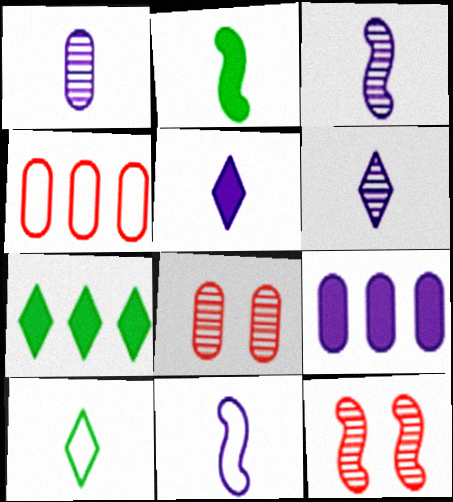[[1, 3, 6], 
[1, 5, 11], 
[7, 8, 11], 
[9, 10, 12]]